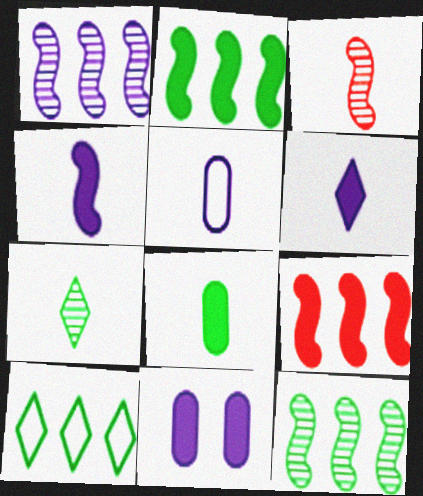[[3, 10, 11]]